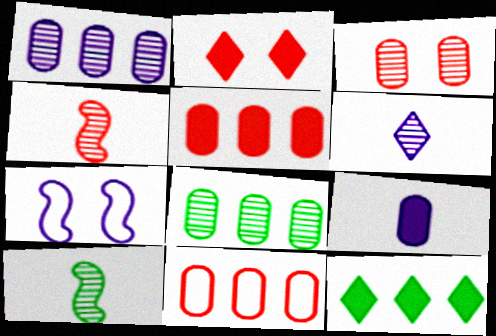[[2, 4, 11]]